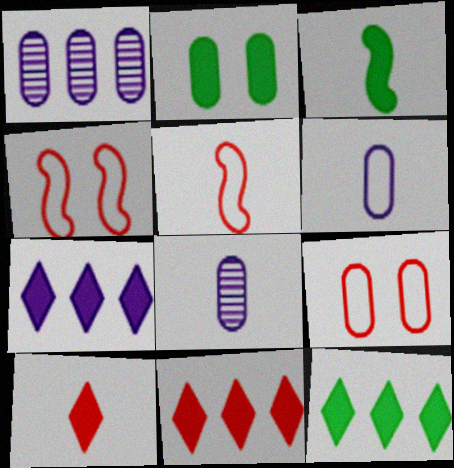[[2, 3, 12], 
[4, 8, 12], 
[7, 11, 12]]